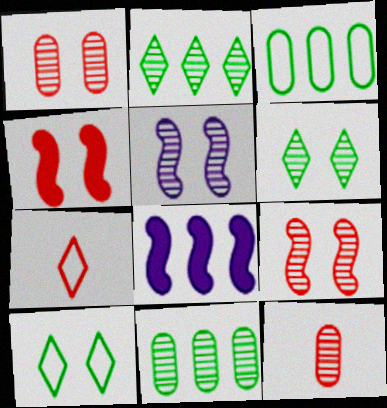[[1, 5, 6], 
[2, 5, 12], 
[8, 10, 12]]